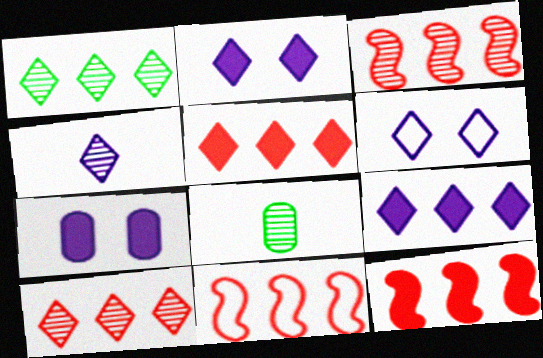[[2, 8, 11], 
[3, 11, 12], 
[4, 6, 9], 
[6, 8, 12]]